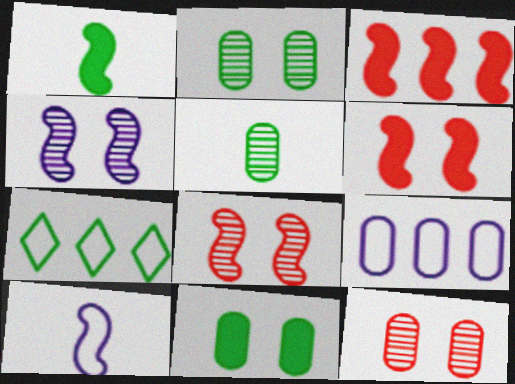[[1, 2, 7]]